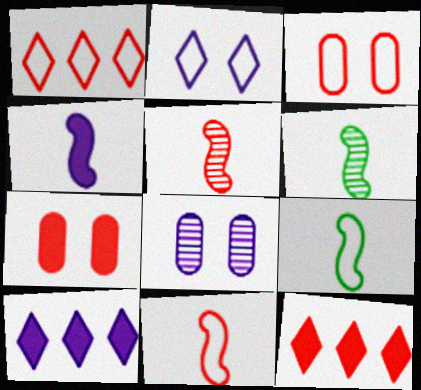[[1, 3, 11], 
[1, 5, 7], 
[3, 5, 12], 
[3, 6, 10], 
[4, 5, 9], 
[4, 6, 11], 
[8, 9, 12]]